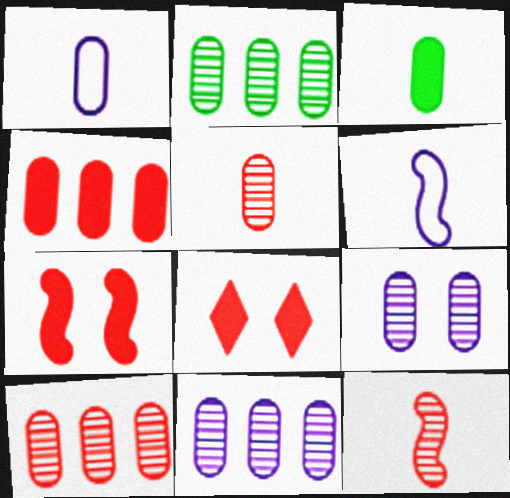[[1, 3, 5], 
[2, 5, 9], 
[2, 6, 8], 
[2, 10, 11]]